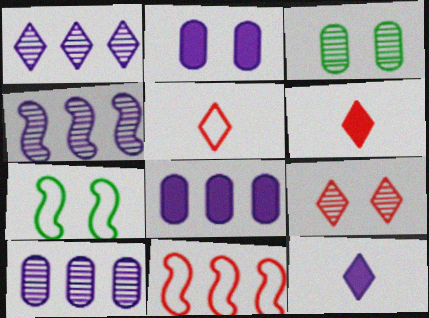[[1, 4, 10], 
[2, 7, 9], 
[3, 11, 12], 
[6, 7, 10]]